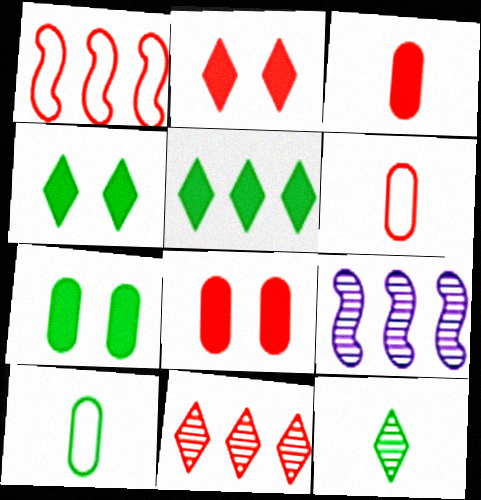[[2, 9, 10], 
[4, 6, 9]]